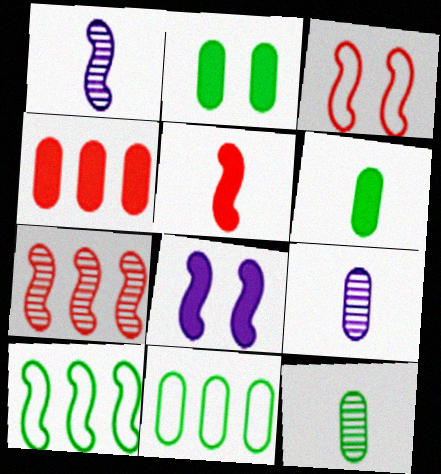[[2, 11, 12], 
[3, 5, 7]]